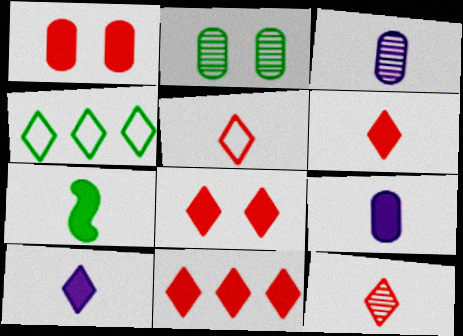[[2, 4, 7], 
[3, 5, 7], 
[5, 6, 12], 
[6, 7, 9], 
[6, 8, 11]]